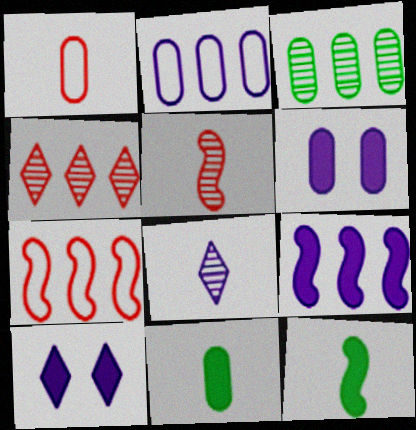[[1, 3, 6], 
[1, 8, 12]]